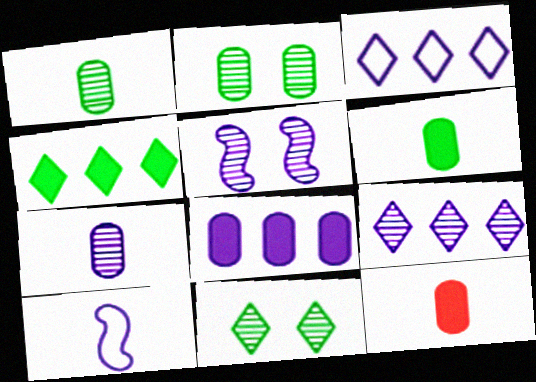[[5, 7, 9]]